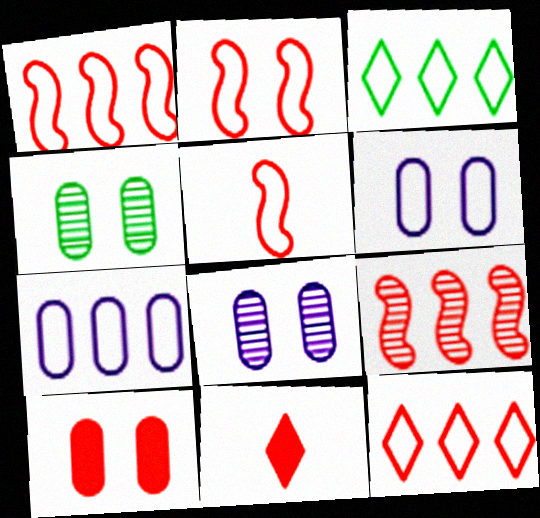[[1, 2, 5], 
[1, 3, 7], 
[3, 5, 6], 
[4, 6, 10]]